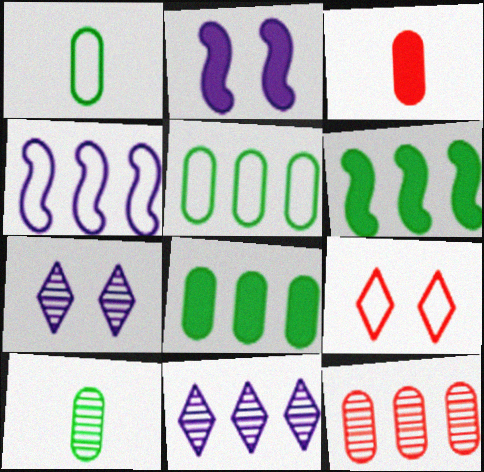[[1, 4, 9]]